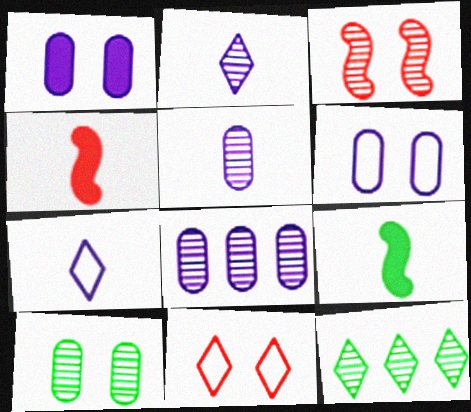[[3, 5, 12], 
[4, 6, 12], 
[8, 9, 11]]